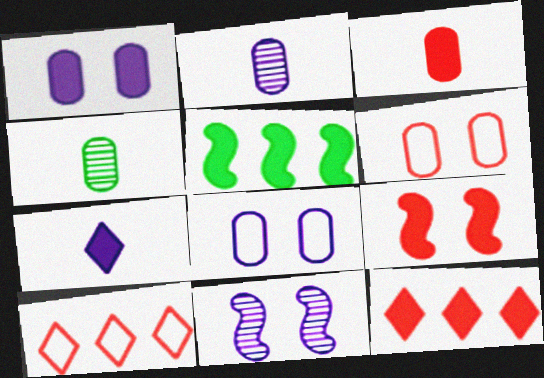[[3, 9, 12]]